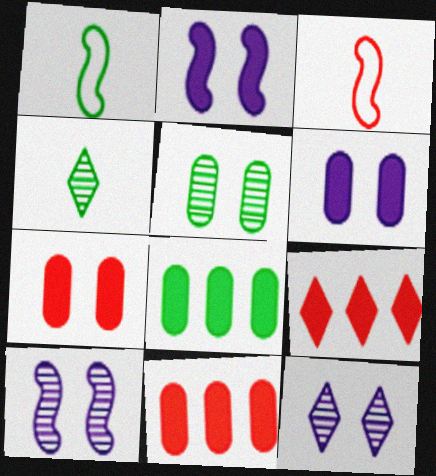[[1, 11, 12], 
[3, 8, 12]]